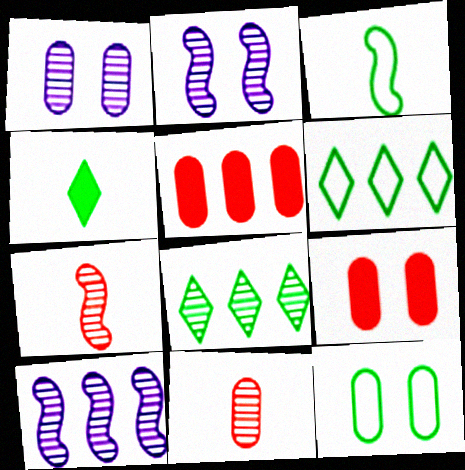[[1, 7, 8], 
[1, 9, 12], 
[2, 8, 11], 
[3, 6, 12], 
[5, 6, 10]]